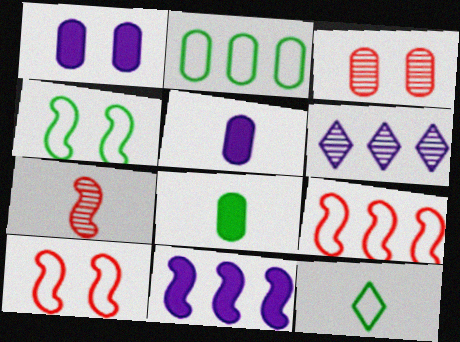[[2, 3, 5], 
[2, 4, 12], 
[3, 11, 12], 
[4, 7, 11], 
[5, 7, 12], 
[6, 8, 10]]